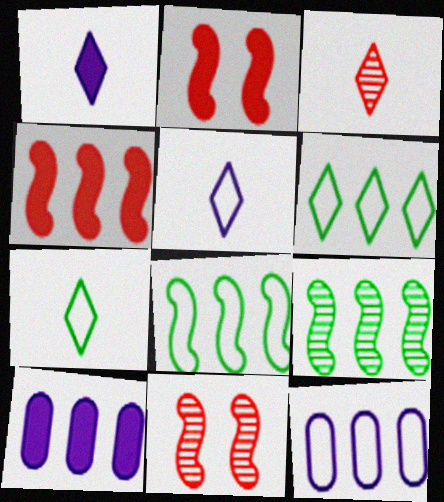[[1, 3, 7], 
[7, 10, 11]]